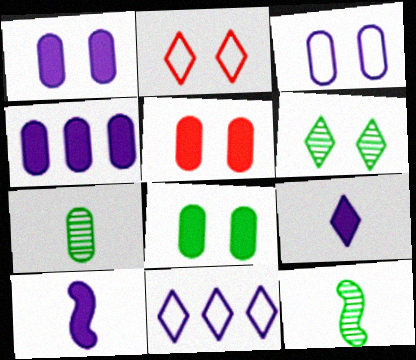[[1, 5, 8], 
[2, 4, 12], 
[5, 11, 12]]